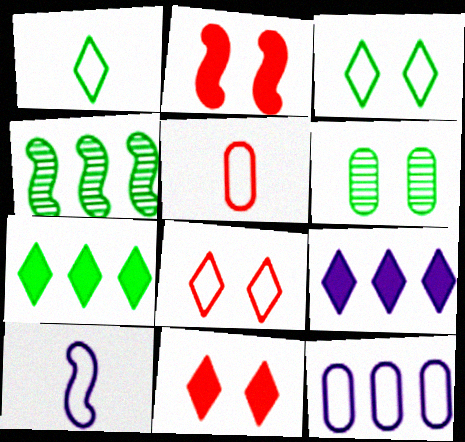[[1, 5, 10], 
[2, 4, 10]]